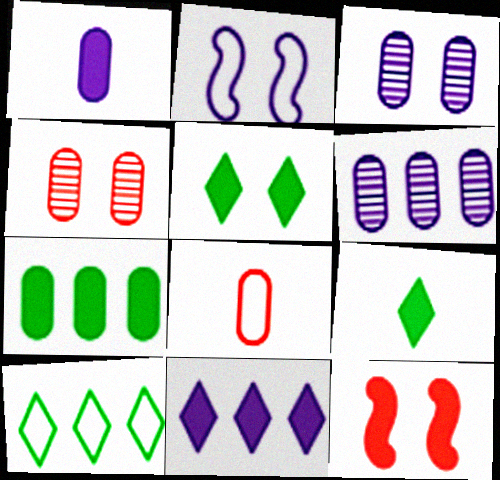[[2, 4, 5], 
[2, 8, 10], 
[3, 7, 8]]